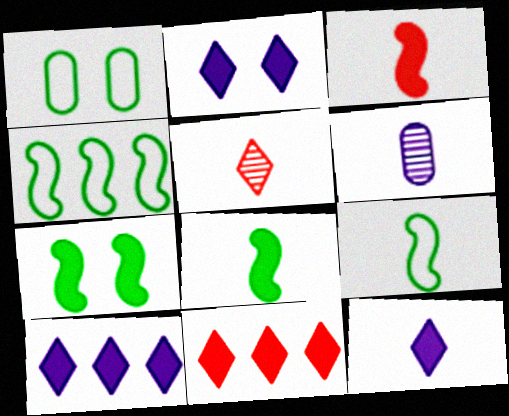[[2, 10, 12]]